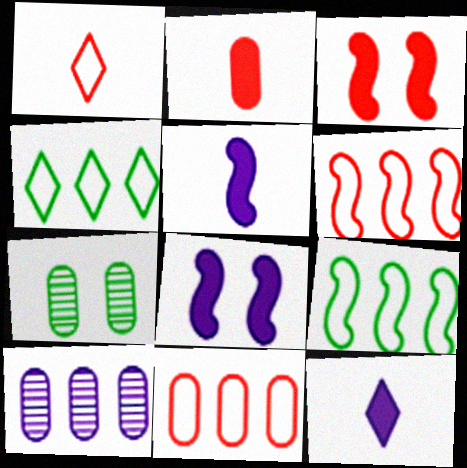[[6, 7, 12]]